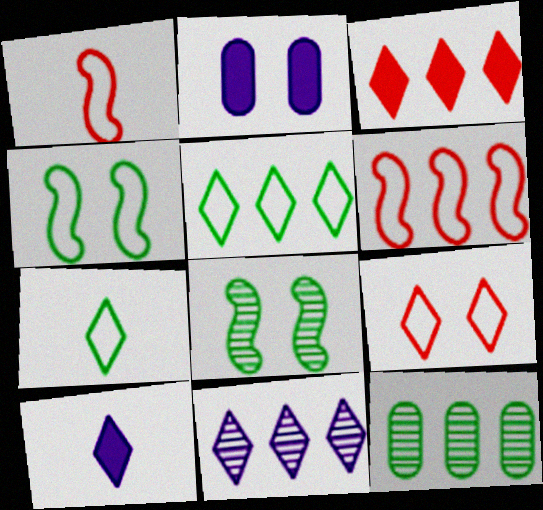[[2, 8, 9], 
[3, 5, 11]]